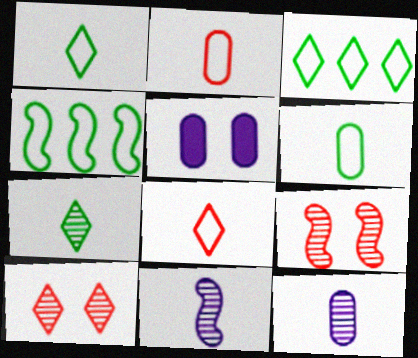[]